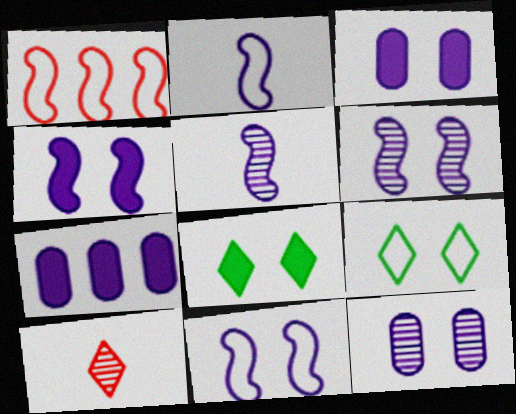[[4, 6, 11]]